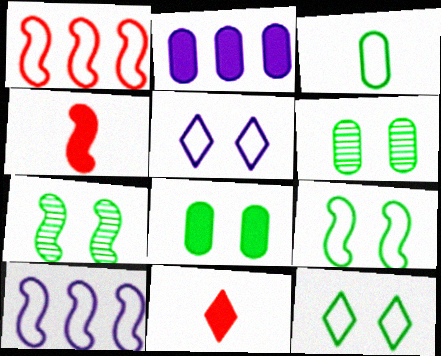[[1, 3, 5], 
[4, 7, 10], 
[6, 10, 11], 
[7, 8, 12]]